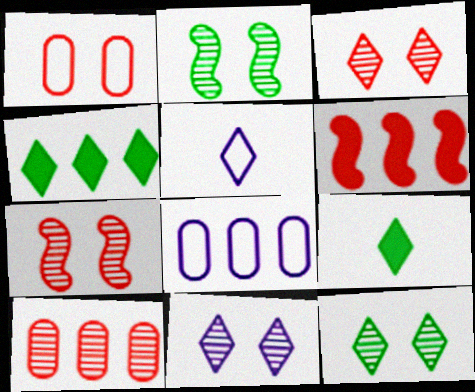[[3, 4, 5], 
[3, 11, 12], 
[7, 8, 9]]